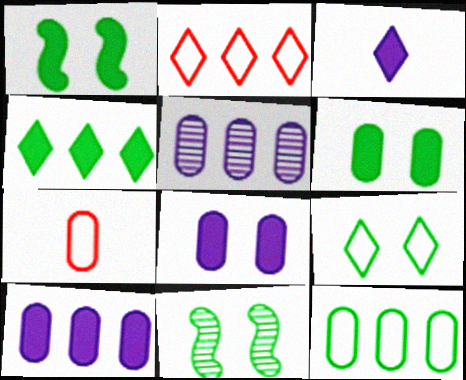[[5, 6, 7], 
[6, 9, 11]]